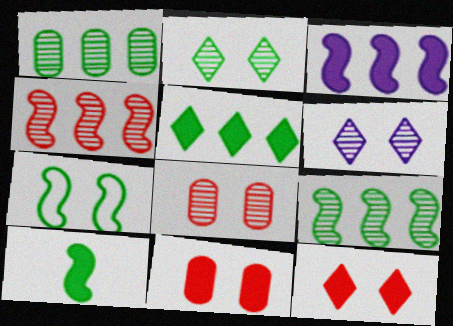[[6, 7, 11], 
[7, 9, 10]]